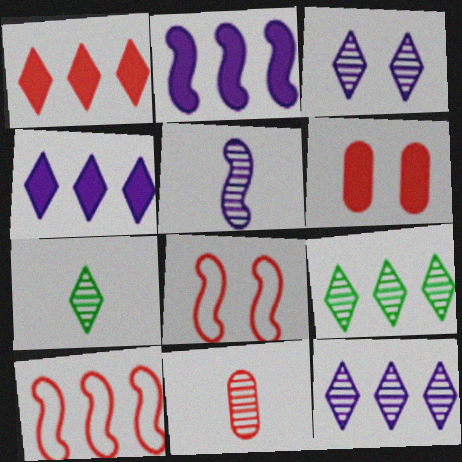[[1, 8, 11], 
[5, 7, 11]]